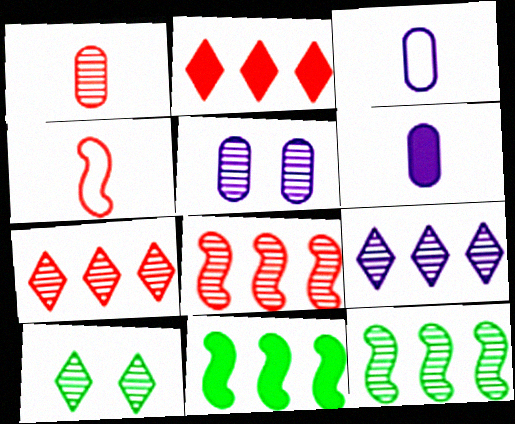[]